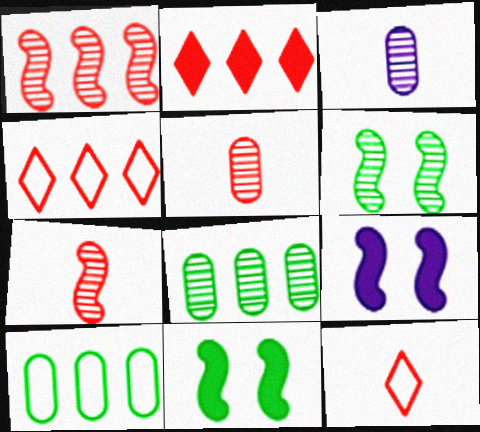[[3, 4, 11], 
[8, 9, 12]]